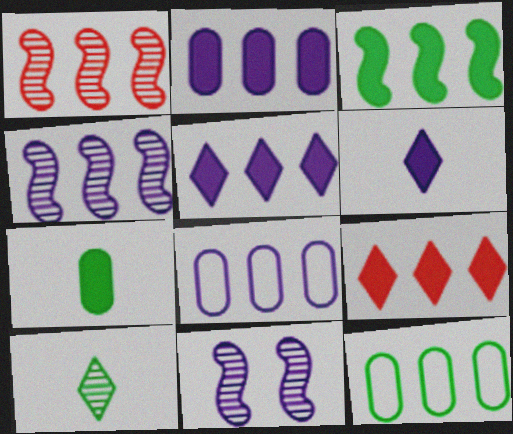[[1, 5, 12], 
[2, 3, 9], 
[4, 5, 8], 
[4, 9, 12], 
[6, 8, 11]]